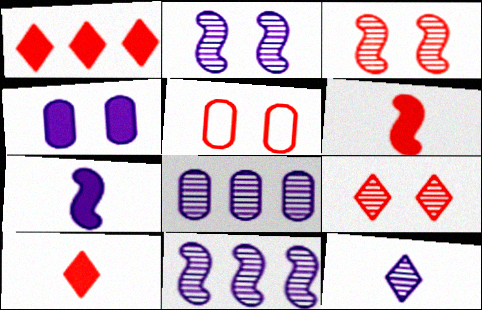[[2, 8, 12]]